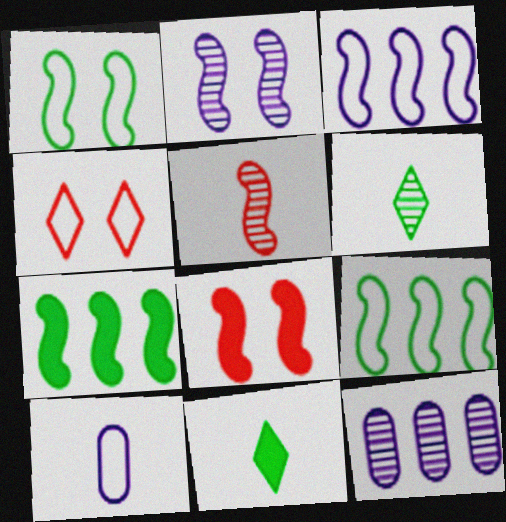[[1, 2, 8], 
[4, 9, 10], 
[5, 10, 11]]